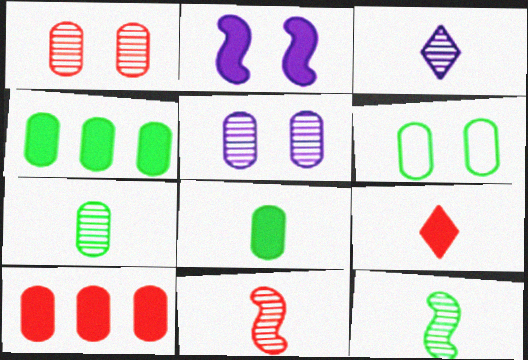[[2, 4, 9], 
[3, 7, 11], 
[4, 6, 7]]